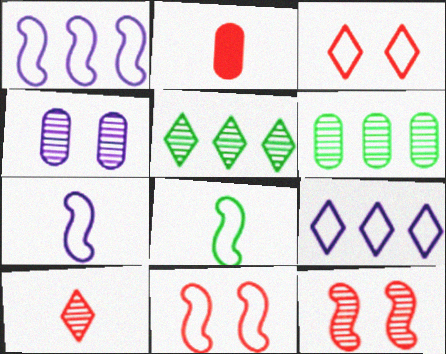[[1, 8, 11]]